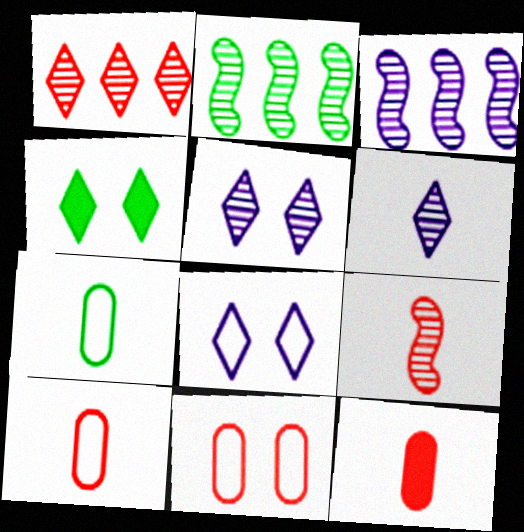[[2, 4, 7], 
[2, 8, 12], 
[3, 4, 10]]